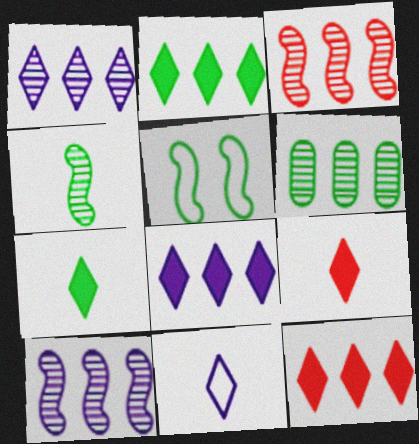[[1, 3, 6], 
[2, 8, 12], 
[5, 6, 7]]